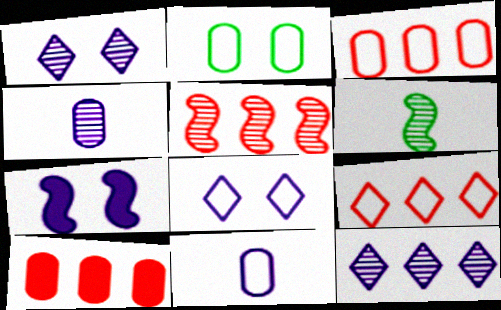[[2, 3, 11], 
[2, 4, 10], 
[5, 9, 10], 
[6, 8, 10], 
[7, 11, 12]]